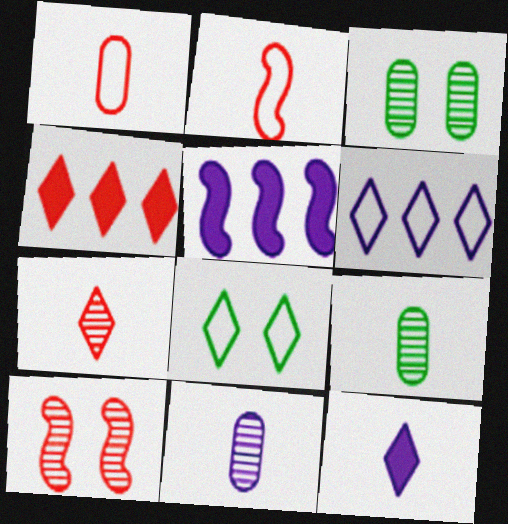[[1, 4, 10], 
[2, 9, 12]]